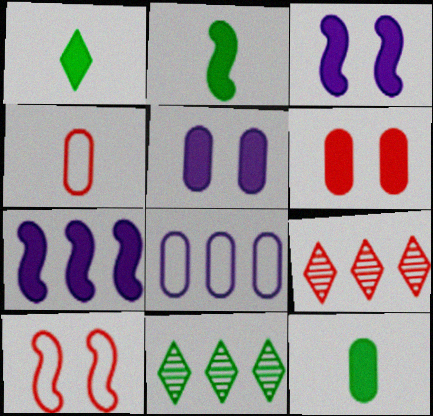[[1, 2, 12], 
[1, 6, 7], 
[3, 4, 11]]